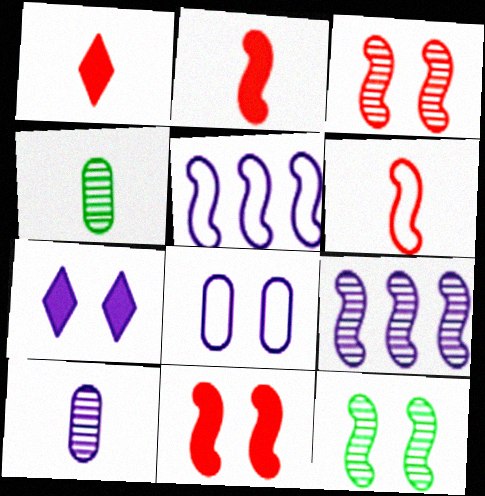[[2, 5, 12], 
[5, 7, 10]]